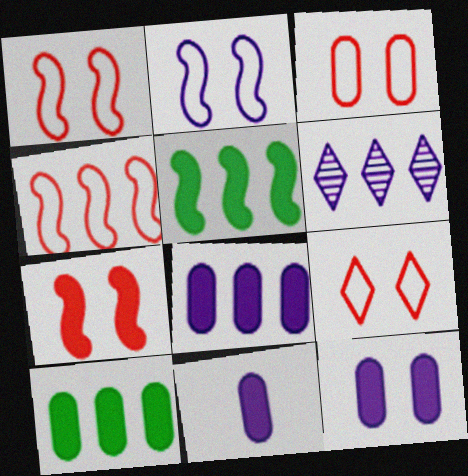[[1, 3, 9], 
[2, 6, 11], 
[4, 6, 10], 
[8, 11, 12]]